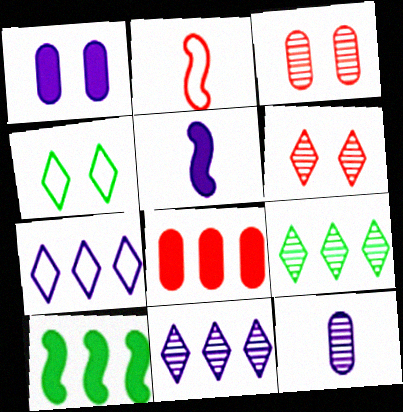[[1, 2, 9], 
[2, 6, 8]]